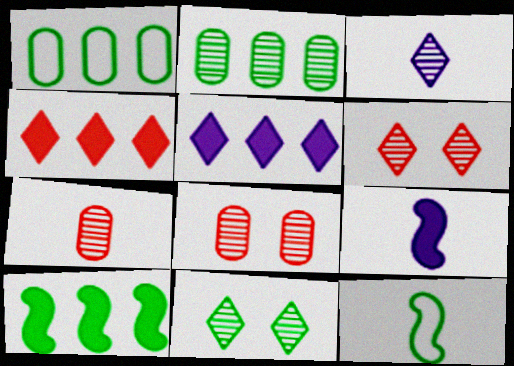[[1, 6, 9], 
[5, 8, 12]]